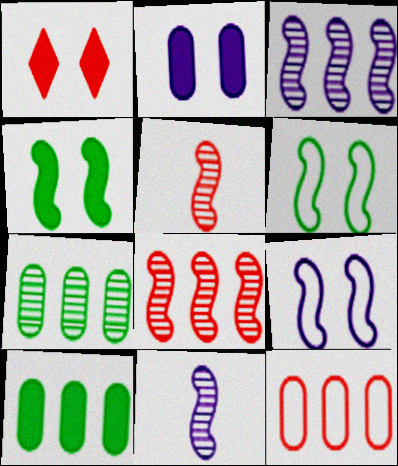[[1, 2, 4], 
[1, 5, 12]]